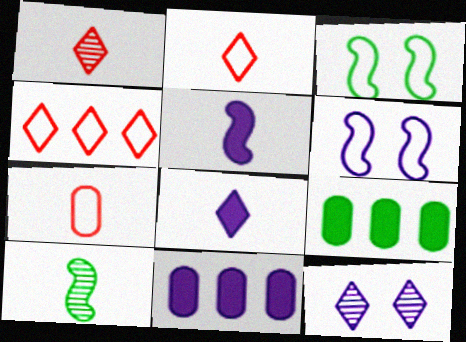[[1, 3, 11], 
[1, 6, 9], 
[7, 8, 10]]